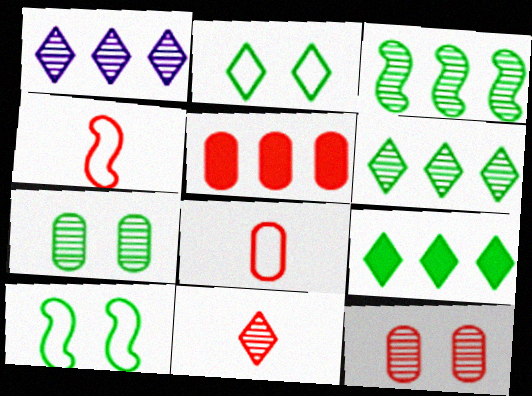[[5, 8, 12]]